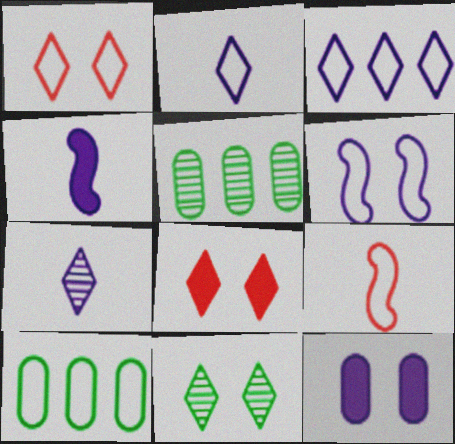[[1, 4, 5]]